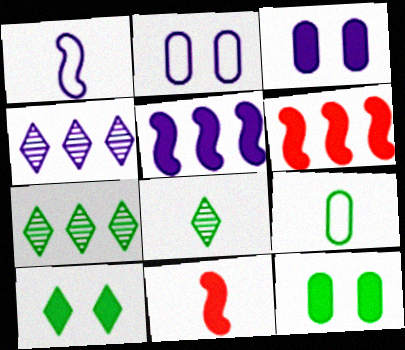[[1, 3, 4], 
[2, 6, 8], 
[2, 7, 11]]